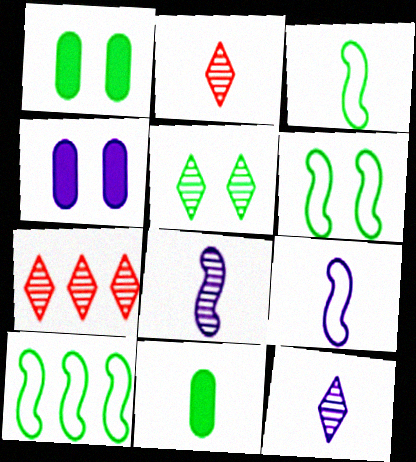[[1, 5, 6], 
[1, 7, 9], 
[2, 4, 10], 
[2, 9, 11], 
[3, 4, 7], 
[3, 6, 10], 
[5, 7, 12], 
[5, 10, 11]]